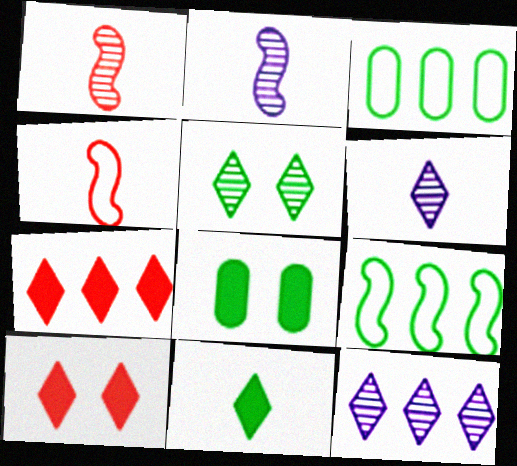[[2, 3, 10], 
[4, 8, 12]]